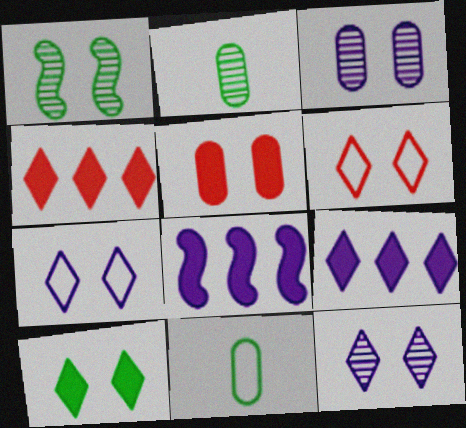[[1, 5, 7], 
[2, 6, 8], 
[6, 10, 12]]